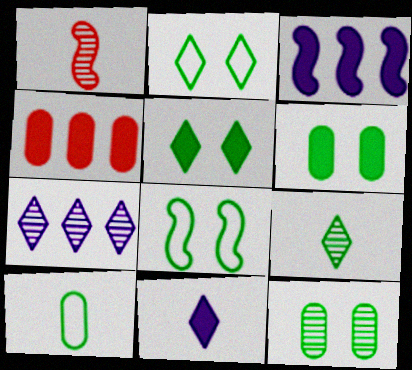[[1, 3, 8], 
[1, 7, 12], 
[1, 10, 11], 
[5, 8, 12]]